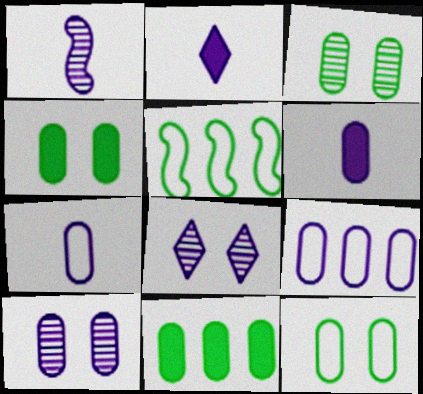[[1, 2, 7], 
[3, 4, 12], 
[6, 9, 10]]